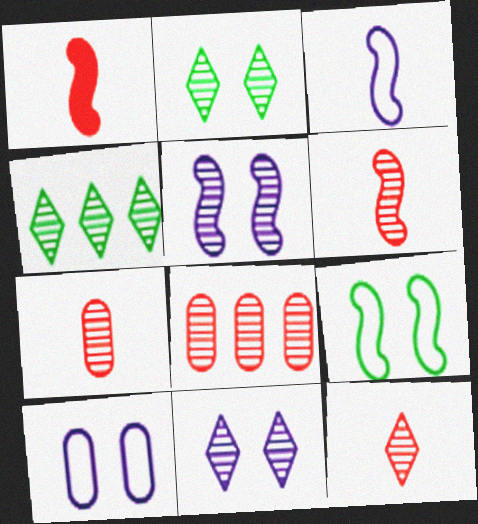[[1, 4, 10], 
[4, 5, 7], 
[4, 11, 12], 
[6, 7, 12]]